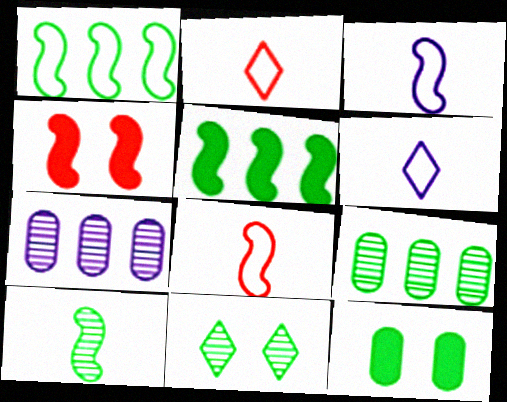[[4, 6, 9], 
[9, 10, 11]]